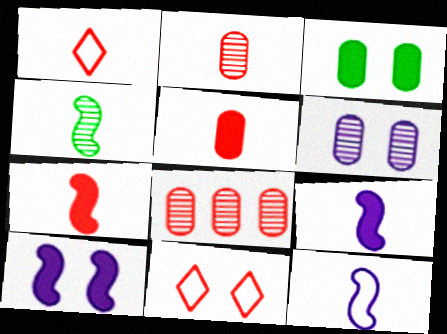[[1, 2, 7], 
[4, 7, 12], 
[7, 8, 11]]